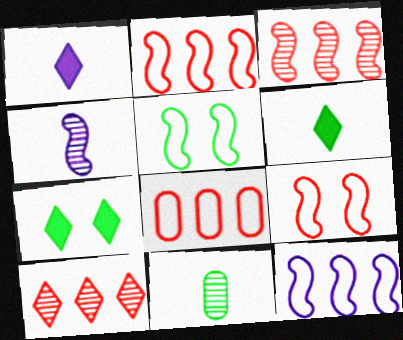[[4, 7, 8]]